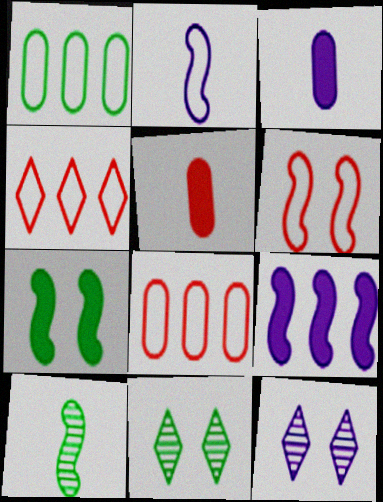[[6, 9, 10]]